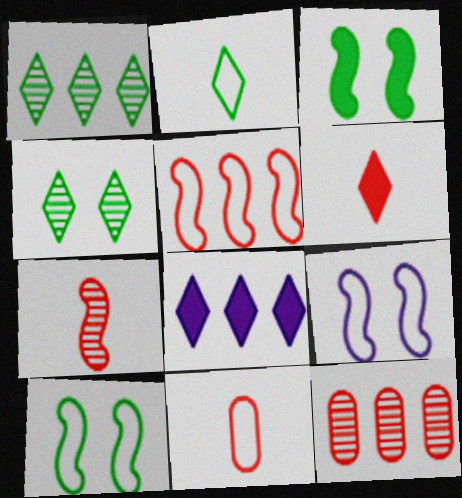[[6, 7, 11]]